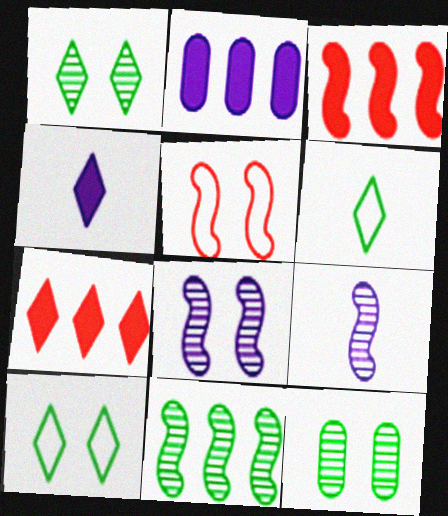[]